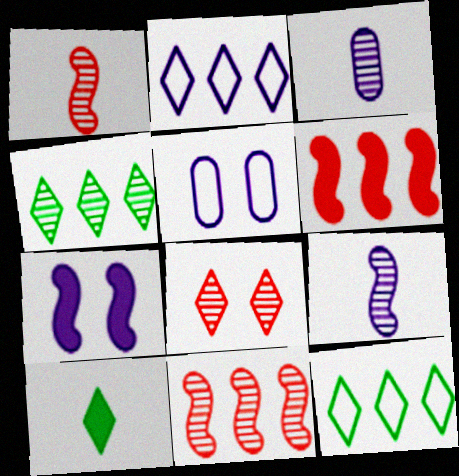[[2, 3, 7], 
[2, 8, 10], 
[5, 10, 11]]